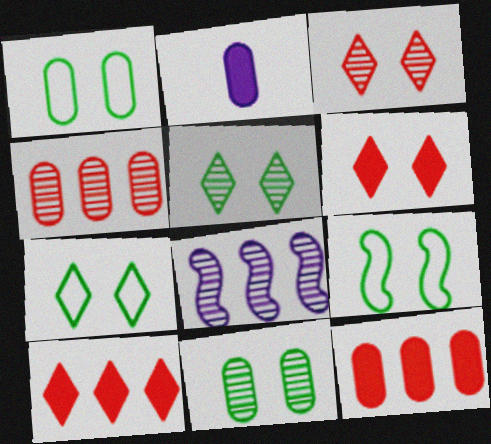[[1, 2, 4], 
[1, 7, 9]]